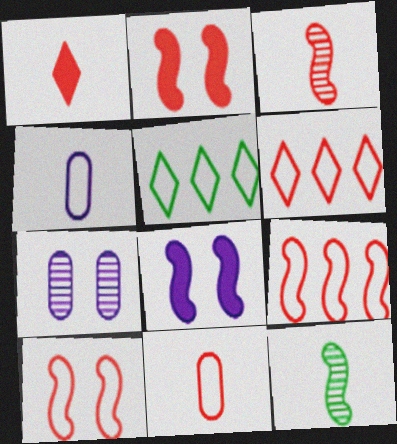[[1, 3, 11], 
[1, 4, 12], 
[2, 3, 9], 
[4, 5, 10], 
[6, 10, 11], 
[8, 9, 12]]